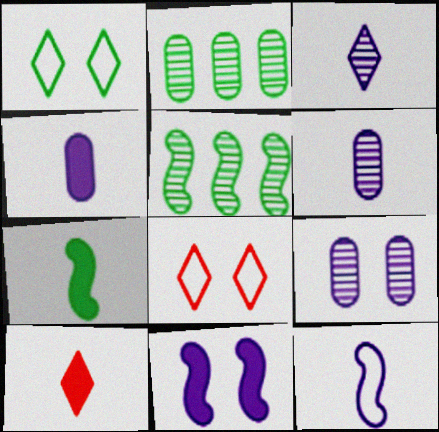[[1, 2, 7], 
[3, 4, 12], 
[4, 5, 8], 
[4, 7, 10]]